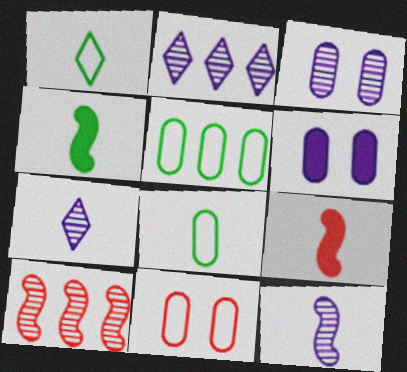[[1, 6, 10], 
[2, 3, 12], 
[2, 4, 11], 
[7, 8, 9]]